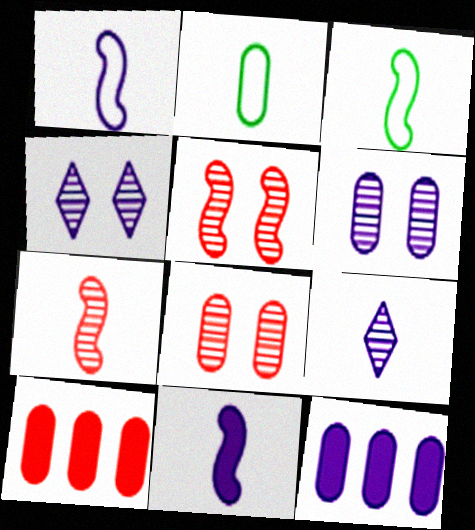[[1, 4, 12], 
[2, 6, 10], 
[2, 8, 12], 
[3, 4, 10], 
[3, 7, 11]]